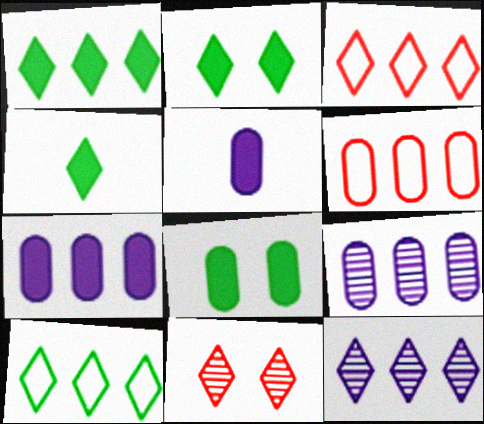[[1, 2, 4], 
[1, 3, 12]]